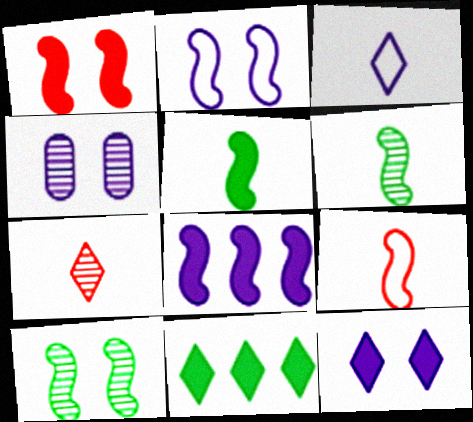[[1, 2, 10], 
[1, 5, 8], 
[2, 4, 12], 
[3, 4, 8], 
[4, 9, 11], 
[8, 9, 10]]